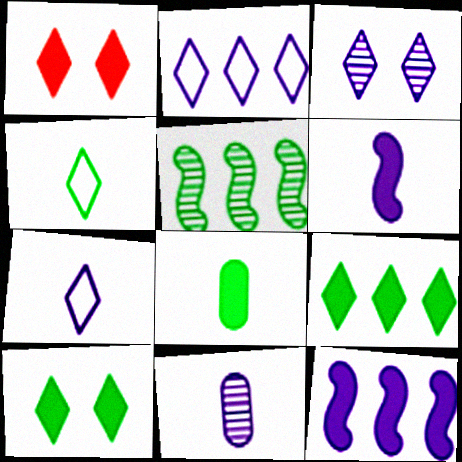[[1, 8, 12], 
[6, 7, 11]]